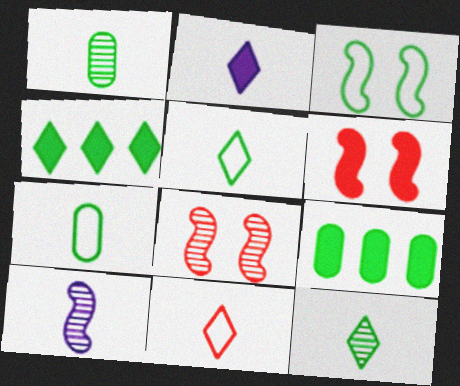[[1, 3, 4], 
[2, 6, 9], 
[2, 11, 12], 
[3, 9, 12]]